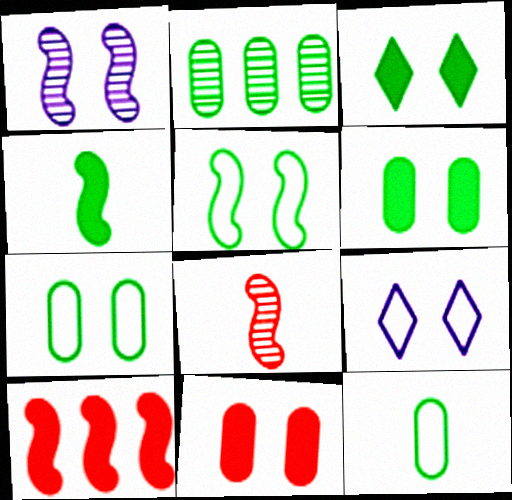[[2, 6, 12]]